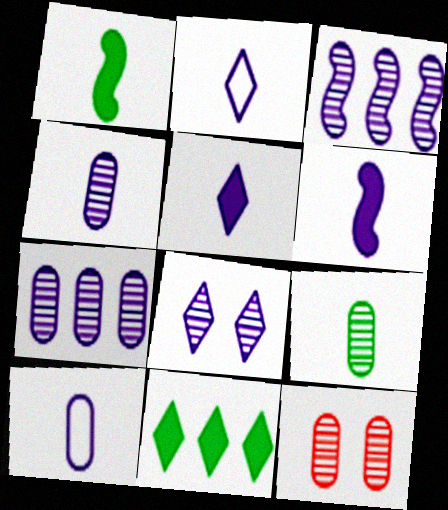[[2, 4, 6], 
[3, 4, 8], 
[7, 9, 12]]